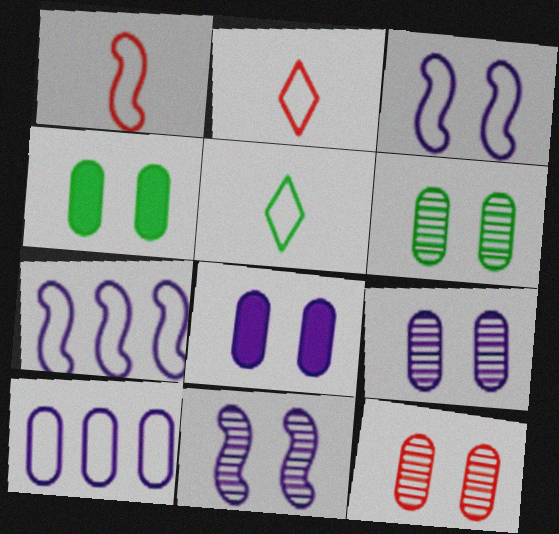[[6, 9, 12]]